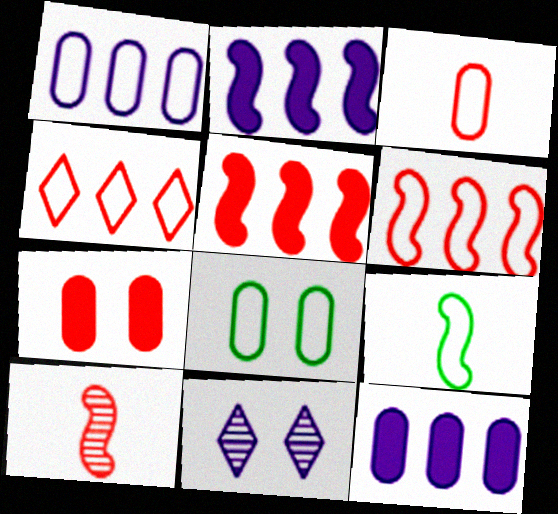[[1, 3, 8], 
[4, 7, 10]]